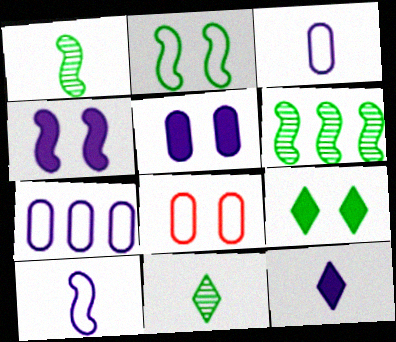[[6, 8, 12]]